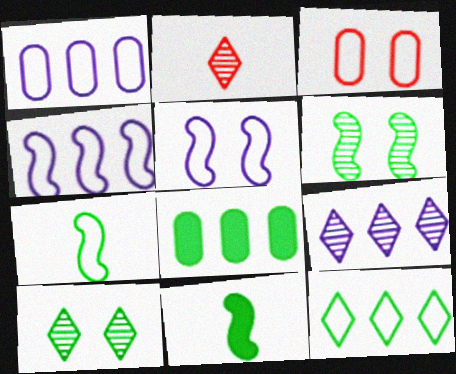[[2, 5, 8], 
[2, 9, 10], 
[3, 9, 11], 
[7, 8, 10]]